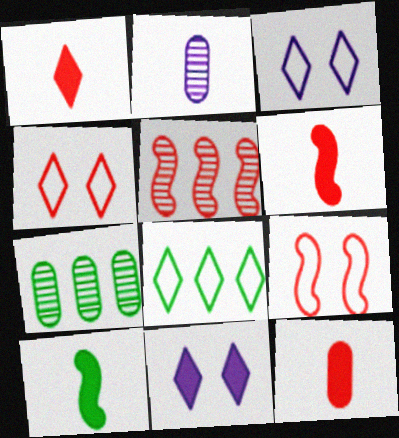[[1, 6, 12], 
[3, 6, 7], 
[4, 5, 12], 
[5, 6, 9]]